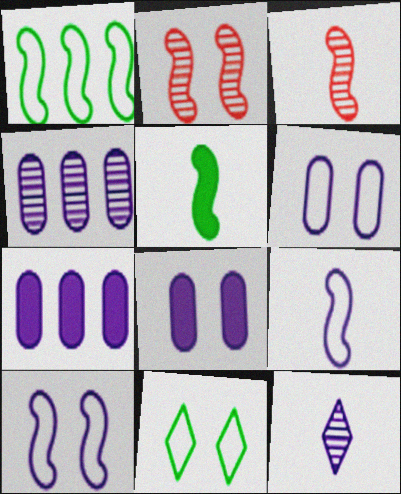[[2, 8, 11], 
[3, 5, 9], 
[3, 7, 11], 
[7, 10, 12]]